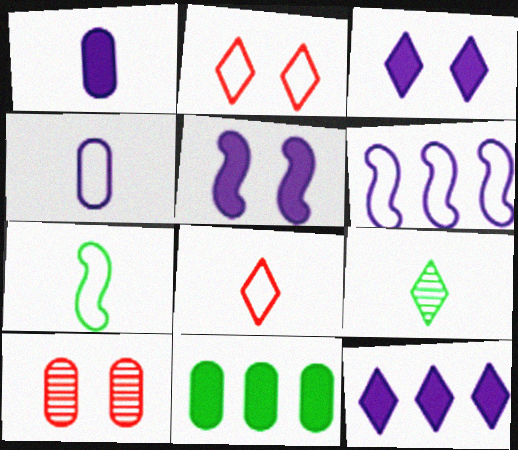[[1, 5, 12], 
[2, 9, 12], 
[4, 7, 8], 
[4, 10, 11], 
[7, 10, 12]]